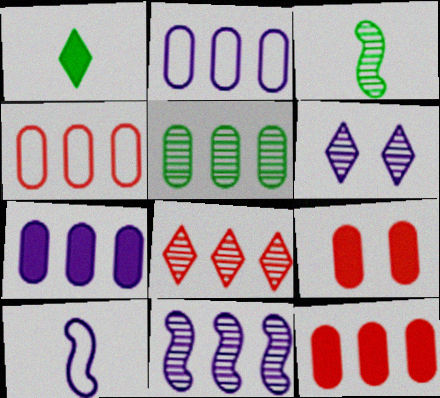[[2, 5, 12], 
[4, 5, 7], 
[5, 8, 11], 
[6, 7, 10]]